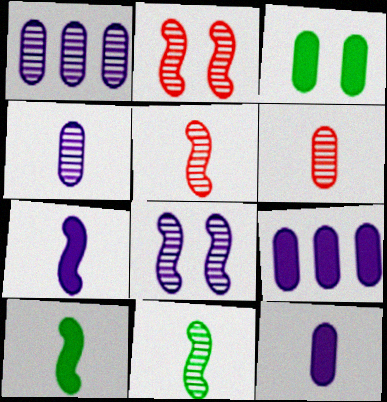[]